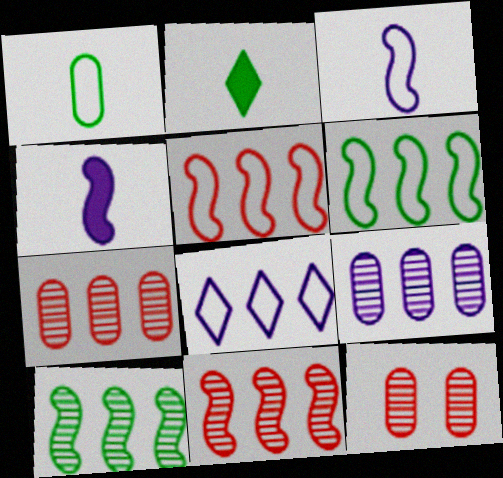[]